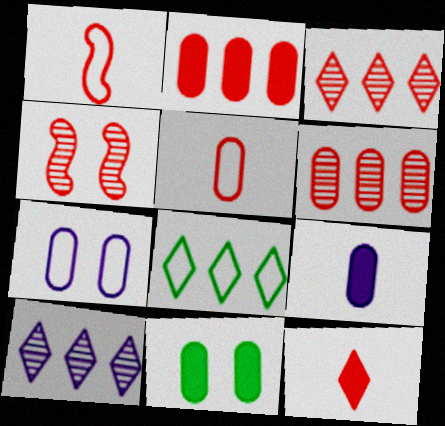[[1, 7, 8], 
[1, 10, 11], 
[2, 9, 11], 
[4, 8, 9]]